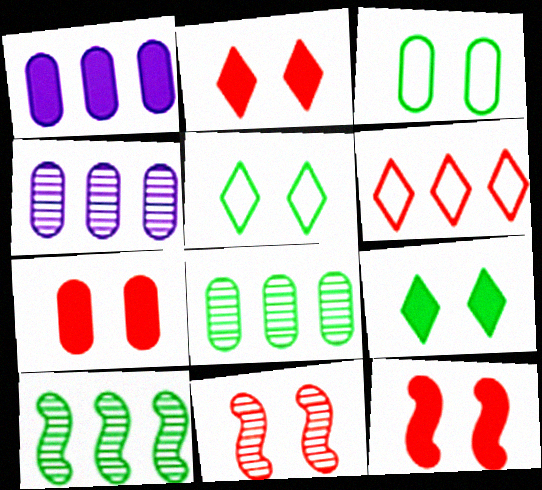[[1, 6, 10], 
[2, 7, 12]]